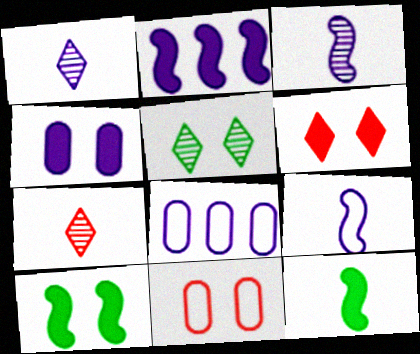[[4, 6, 10], 
[7, 8, 10]]